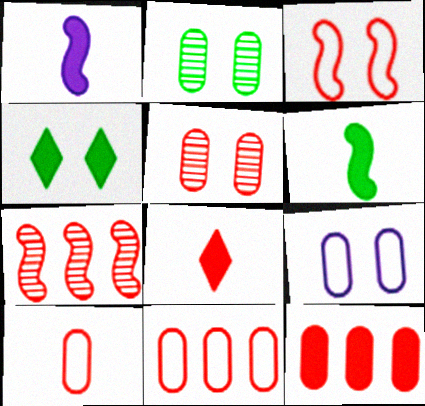[[1, 4, 12], 
[5, 10, 12]]